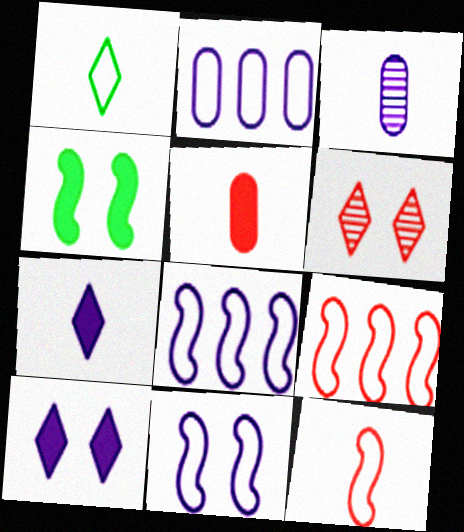[[3, 8, 10], 
[5, 6, 9]]